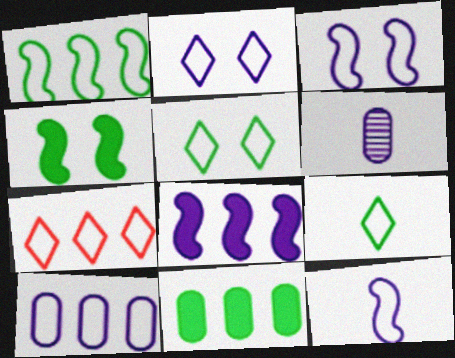[[1, 7, 10], 
[2, 6, 8], 
[2, 7, 9], 
[2, 10, 12], 
[4, 6, 7]]